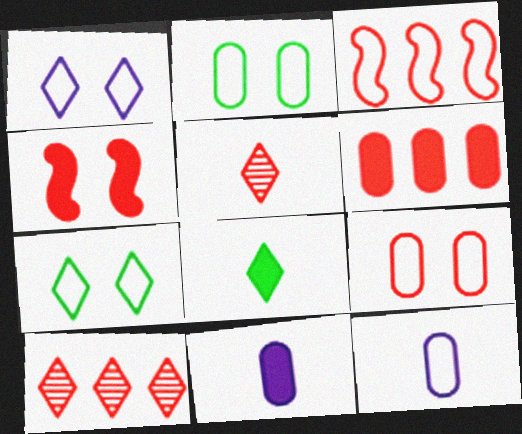[[1, 8, 10], 
[3, 6, 10], 
[3, 7, 12]]